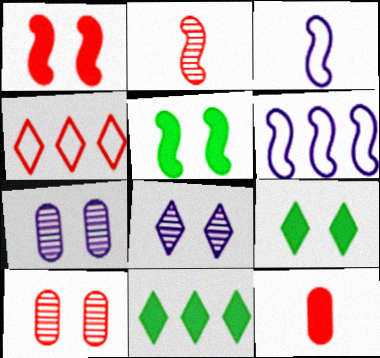[[2, 5, 6], 
[3, 10, 11]]